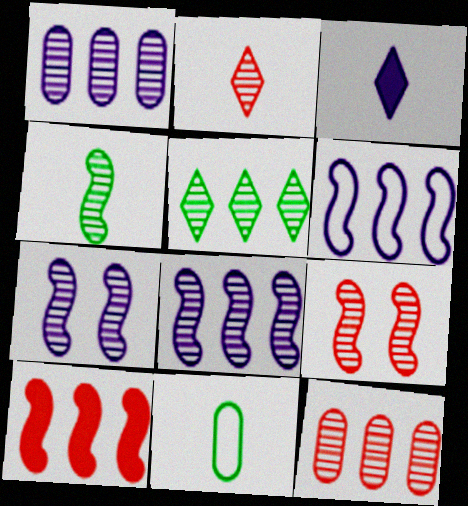[[2, 9, 12], 
[4, 8, 9], 
[5, 8, 12]]